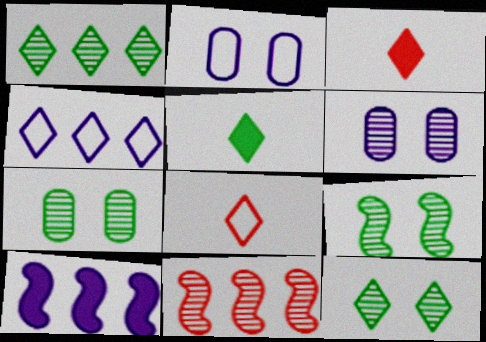[[2, 5, 11], 
[3, 4, 12], 
[7, 8, 10], 
[7, 9, 12]]